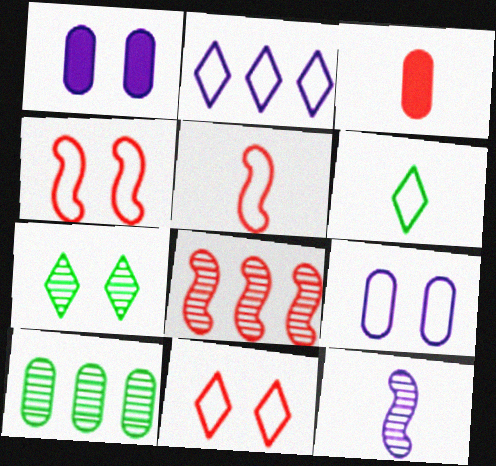[[1, 2, 12], 
[1, 4, 7], 
[1, 6, 8], 
[2, 6, 11], 
[3, 6, 12], 
[3, 8, 11], 
[3, 9, 10]]